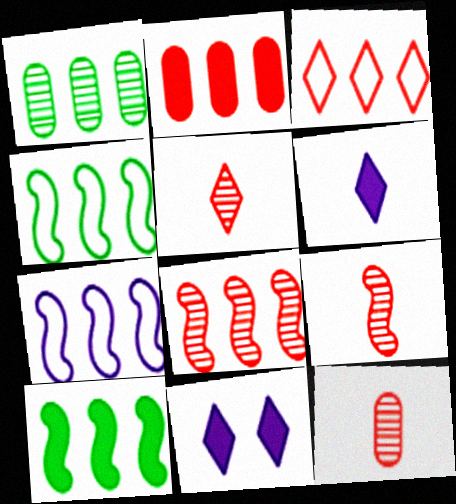[[2, 3, 8], 
[4, 11, 12], 
[5, 9, 12], 
[7, 8, 10]]